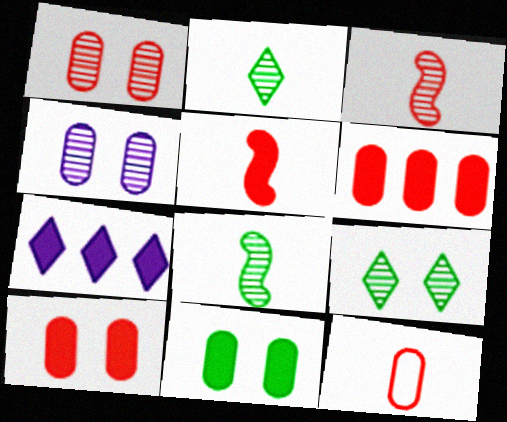[[1, 6, 12], 
[5, 7, 11]]